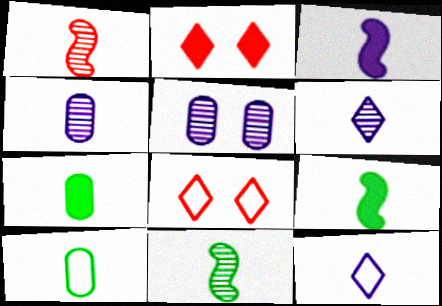[[1, 7, 12], 
[3, 4, 12]]